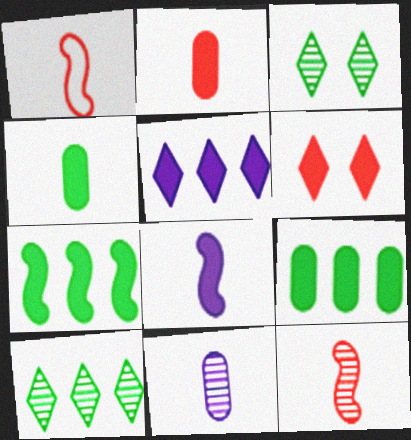[[6, 8, 9]]